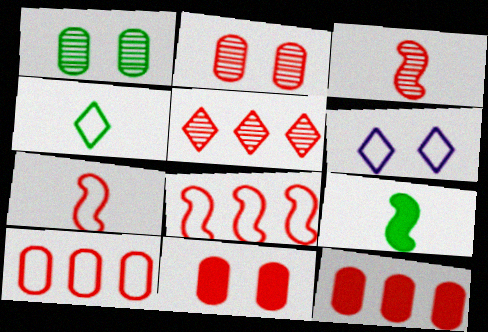[[2, 3, 5], 
[5, 7, 11], 
[5, 8, 12]]